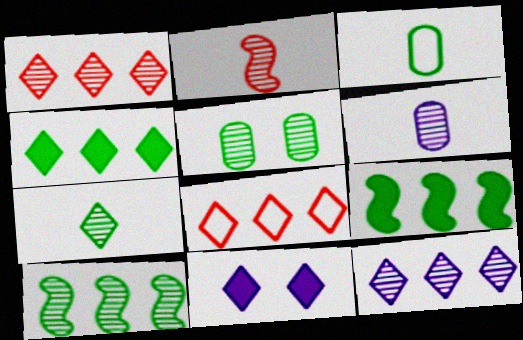[[2, 5, 12], 
[2, 6, 7], 
[4, 8, 12], 
[5, 7, 10], 
[7, 8, 11]]